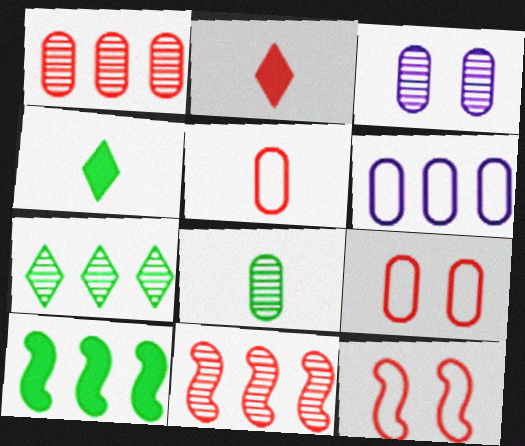[[1, 2, 12], 
[1, 3, 8], 
[2, 9, 11]]